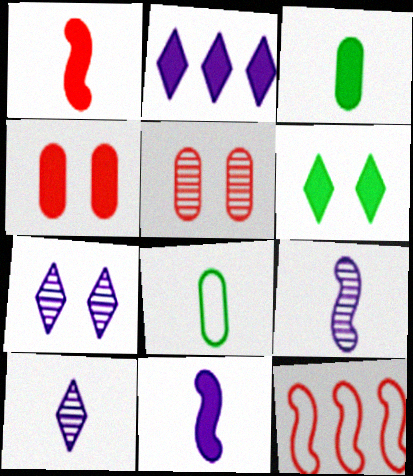[[1, 8, 10], 
[3, 7, 12]]